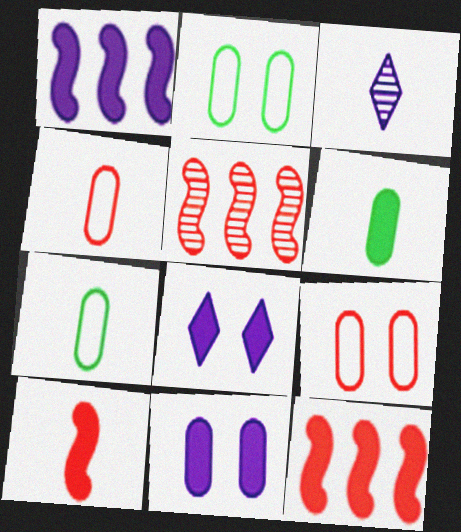[[2, 3, 12], 
[3, 7, 10], 
[5, 7, 8], 
[6, 8, 12]]